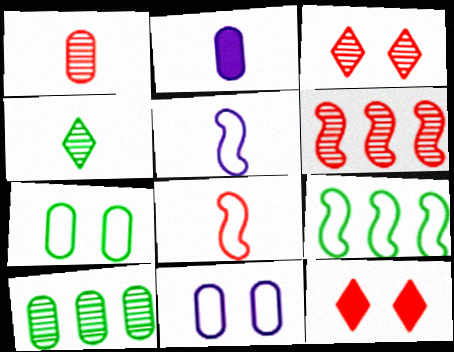[[1, 3, 6], 
[2, 3, 9], 
[2, 4, 8], 
[5, 10, 12]]